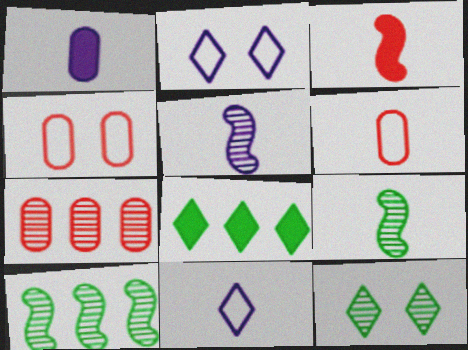[[1, 5, 11], 
[4, 5, 8], 
[5, 7, 12]]